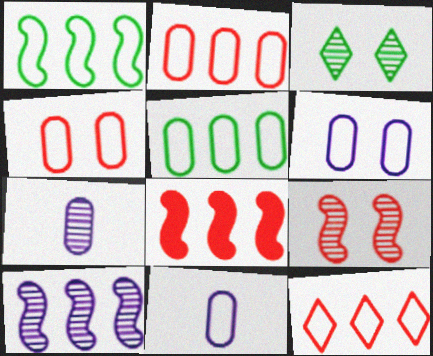[[1, 8, 10], 
[3, 8, 11], 
[4, 5, 11]]